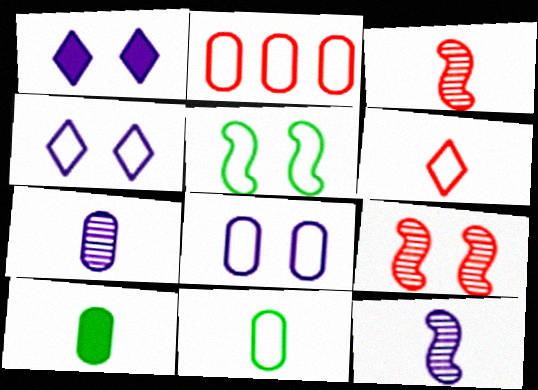[[2, 8, 11], 
[6, 10, 12]]